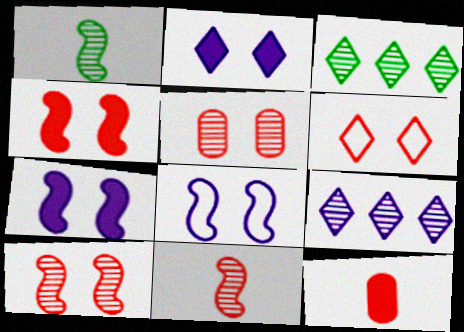[[1, 5, 9], 
[3, 8, 12], 
[4, 5, 6]]